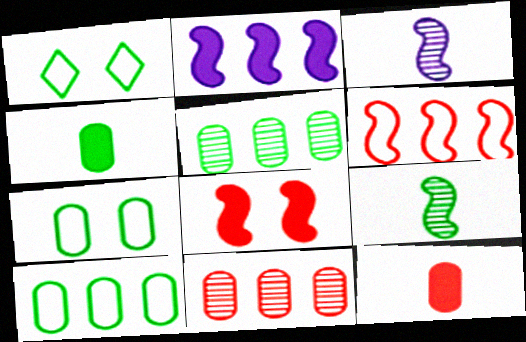[[4, 5, 7]]